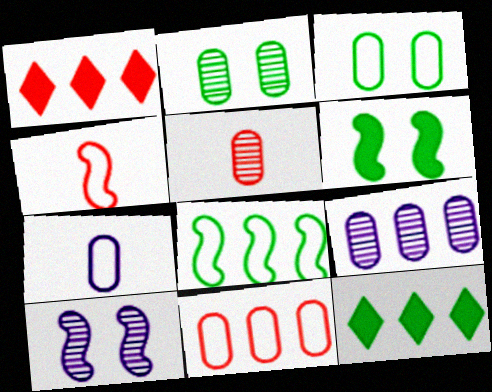[[1, 8, 9], 
[2, 5, 9], 
[3, 7, 11]]